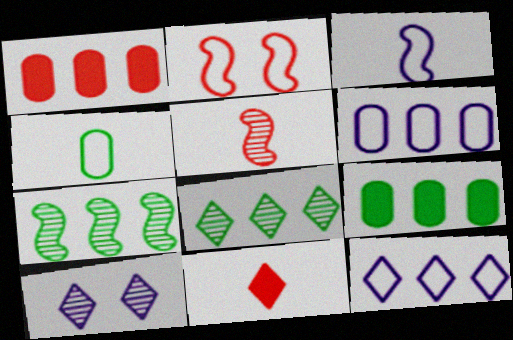[[1, 7, 12], 
[2, 4, 12]]